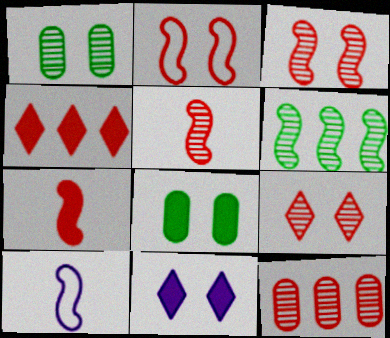[[1, 2, 11], 
[1, 4, 10], 
[5, 9, 12]]